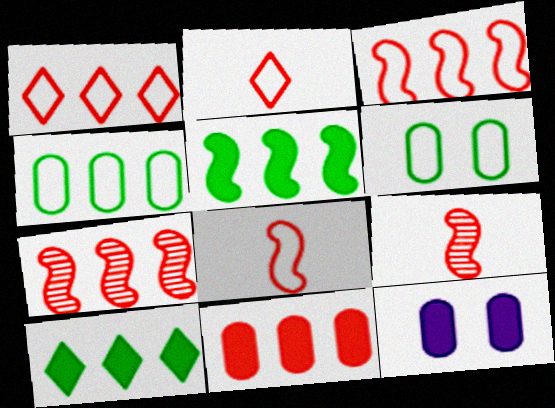[[1, 7, 11]]